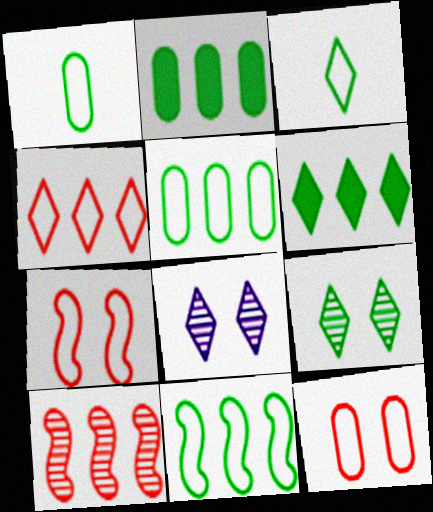[[3, 6, 9]]